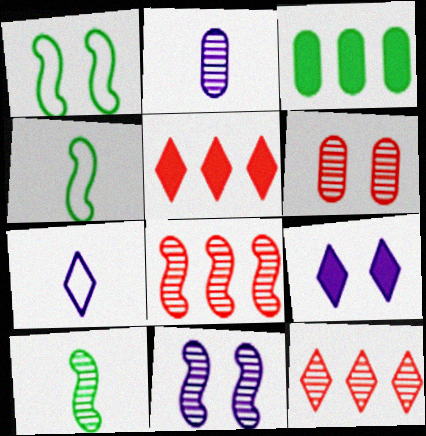[[1, 2, 5], 
[1, 6, 9], 
[8, 10, 11]]